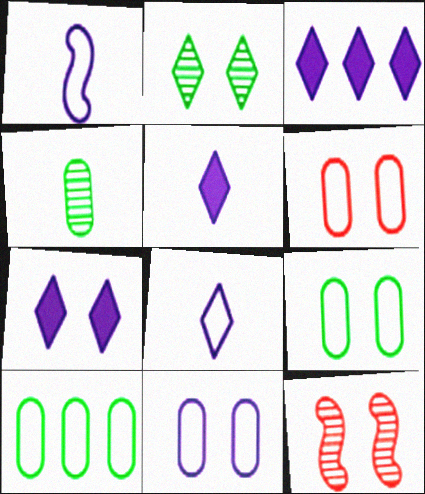[[3, 5, 7], 
[5, 10, 12], 
[6, 9, 11], 
[7, 9, 12]]